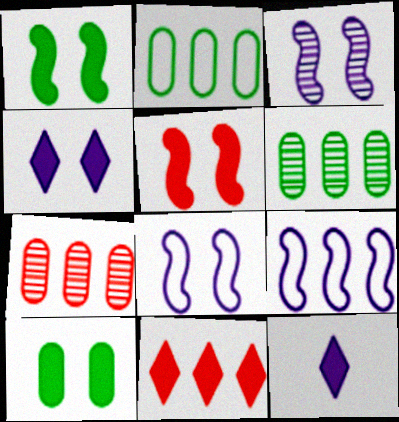[[4, 5, 10], 
[6, 9, 11]]